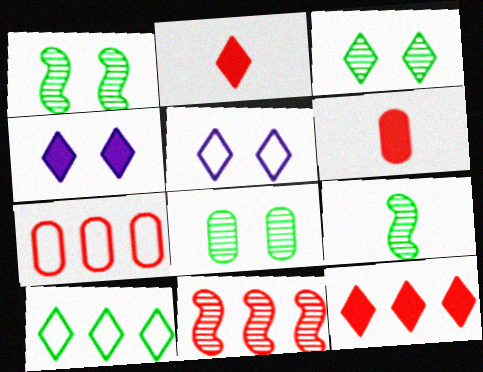[[1, 3, 8], 
[4, 7, 9], 
[7, 11, 12]]